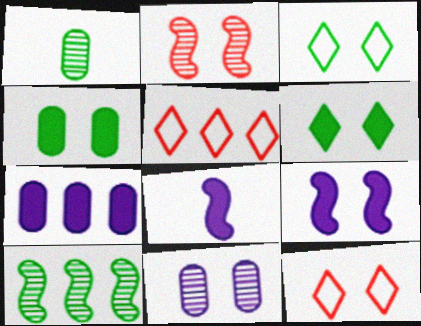[[1, 5, 9], 
[5, 7, 10]]